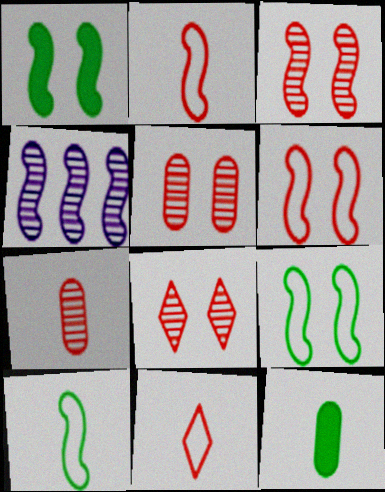[[1, 2, 4], 
[3, 5, 8]]